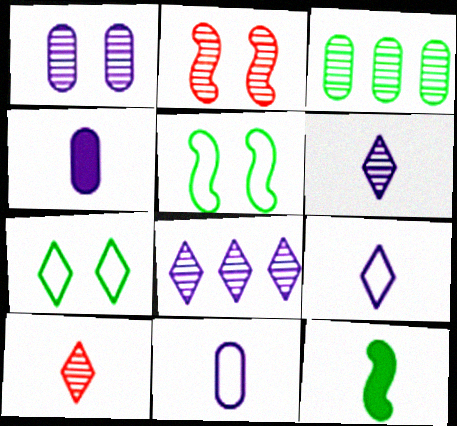[[2, 3, 6], 
[3, 7, 12], 
[10, 11, 12]]